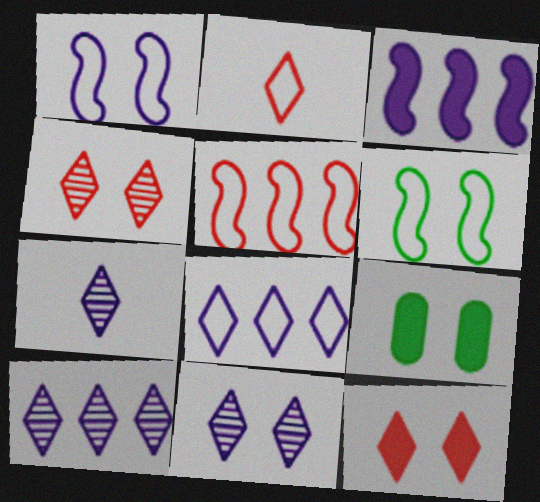[[1, 4, 9], 
[5, 7, 9], 
[7, 10, 11]]